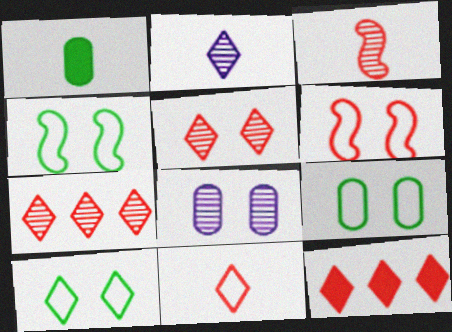[[2, 10, 12], 
[4, 9, 10], 
[5, 11, 12]]